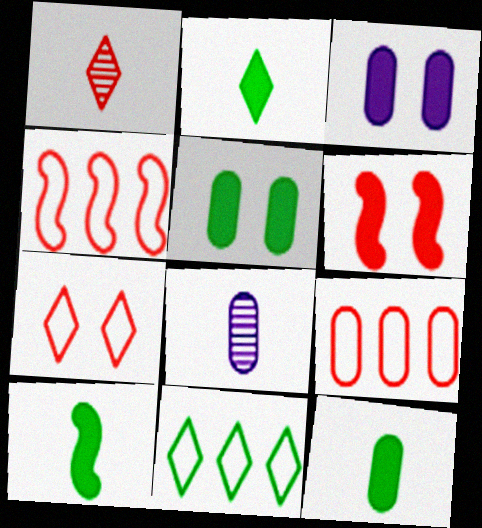[[1, 6, 9], 
[2, 10, 12], 
[5, 8, 9], 
[6, 8, 11]]